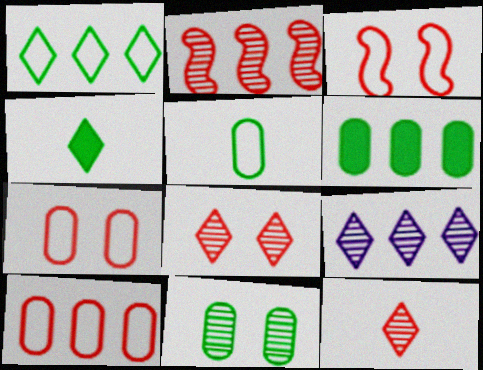[[5, 6, 11]]